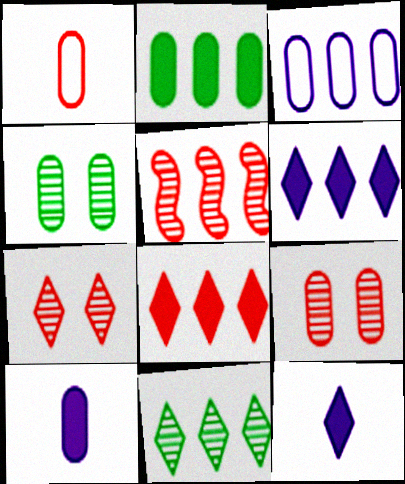[]